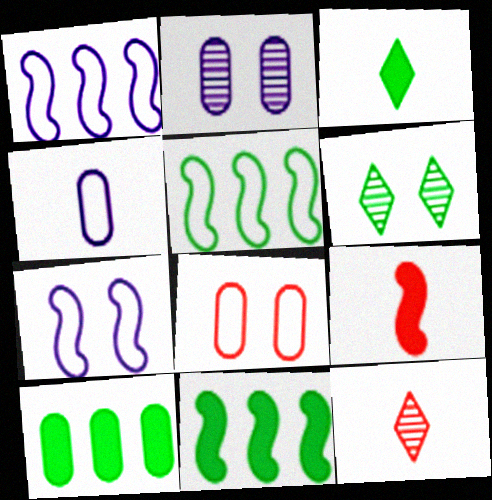[[7, 10, 12]]